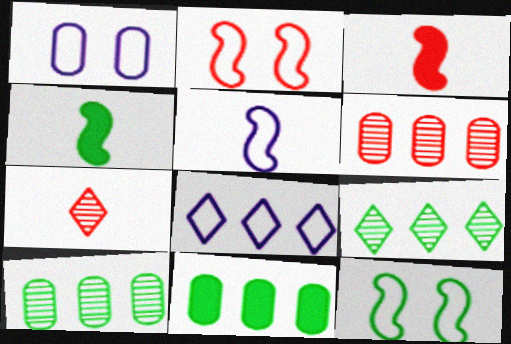[[1, 3, 9], 
[1, 5, 8]]